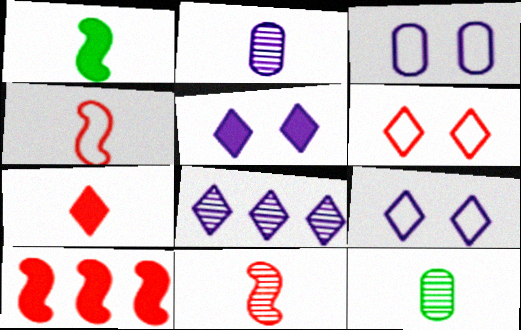[[9, 10, 12]]